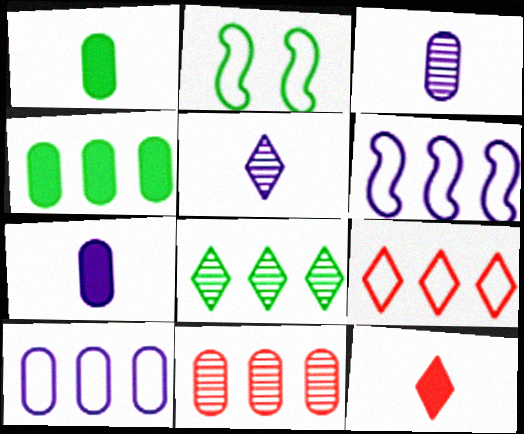[[1, 2, 8], 
[4, 10, 11]]